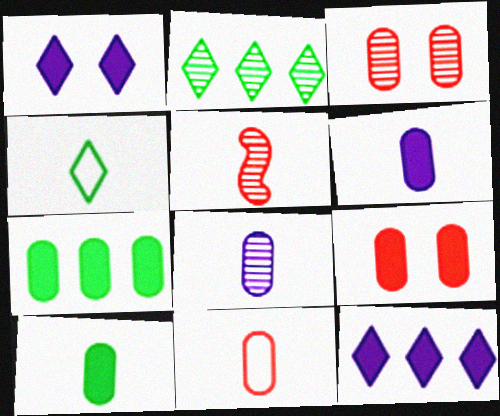[[4, 5, 6], 
[6, 7, 9], 
[8, 10, 11]]